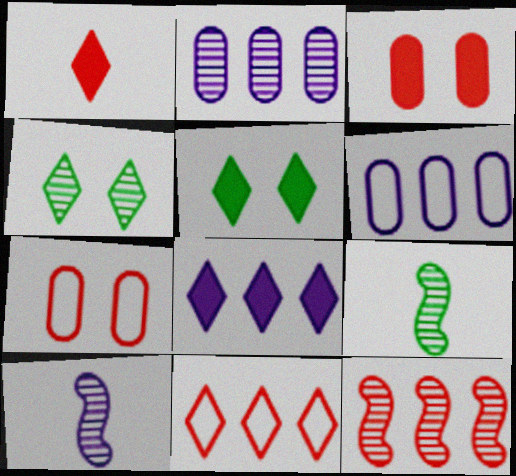[[1, 5, 8], 
[1, 7, 12], 
[7, 8, 9]]